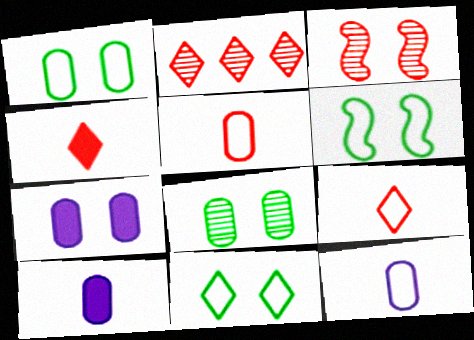[[1, 6, 11], 
[2, 6, 10], 
[3, 7, 11]]